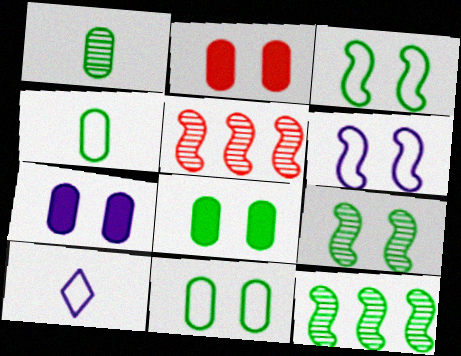[[2, 7, 8], 
[2, 10, 12], 
[5, 8, 10]]